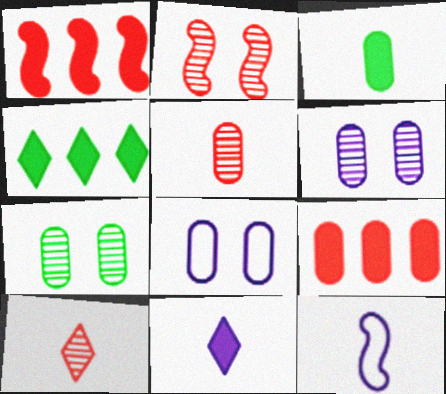[[3, 10, 12]]